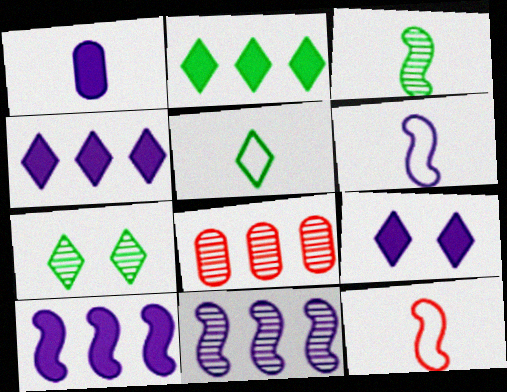[[1, 9, 10], 
[2, 5, 7]]